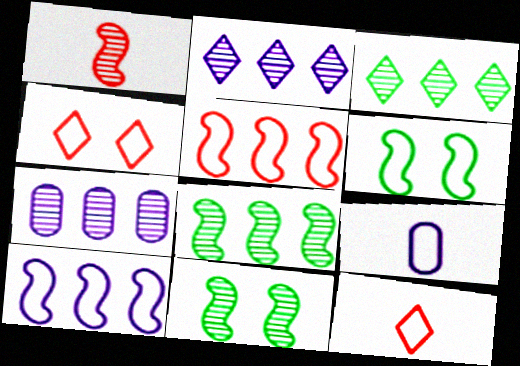[]